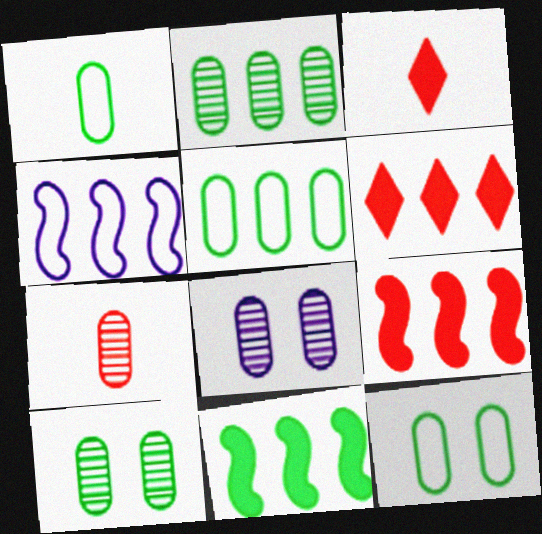[[1, 5, 12], 
[2, 4, 6], 
[2, 7, 8], 
[3, 4, 10]]